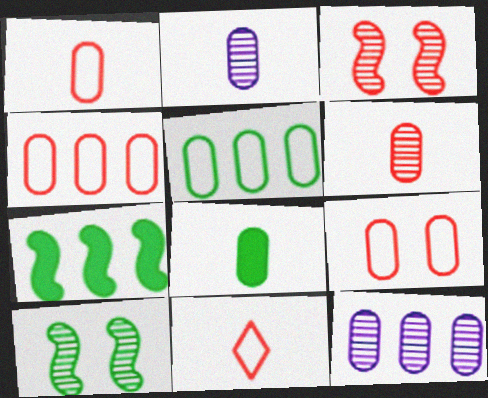[[1, 2, 8], 
[1, 4, 9], 
[8, 9, 12]]